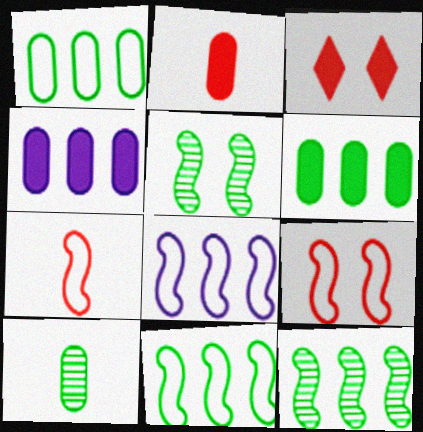[[3, 8, 10]]